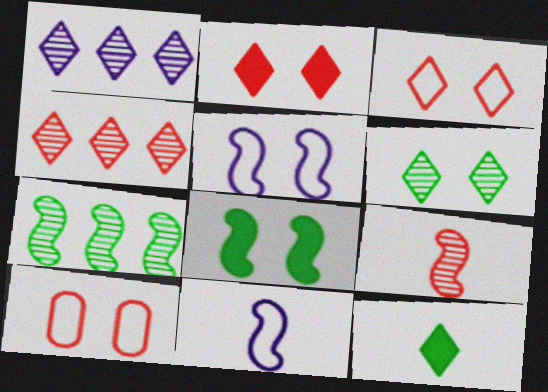[[1, 3, 12]]